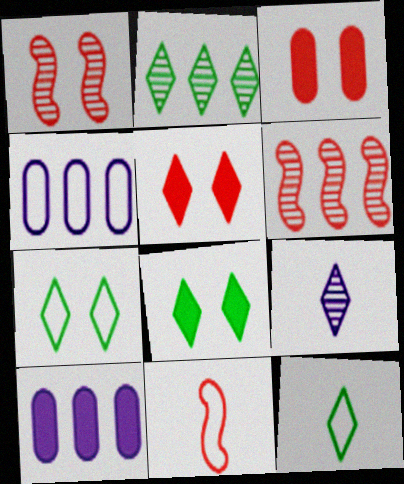[[1, 10, 12], 
[2, 8, 12], 
[4, 7, 11]]